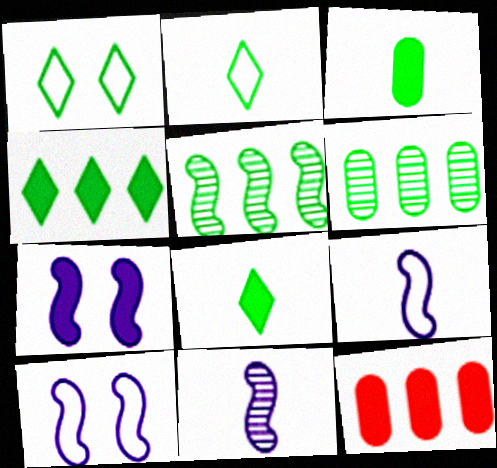[[1, 3, 5], 
[1, 11, 12], 
[7, 8, 12]]